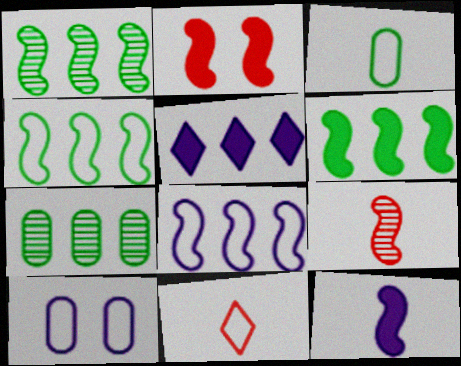[[1, 4, 6], 
[2, 6, 12], 
[4, 10, 11]]